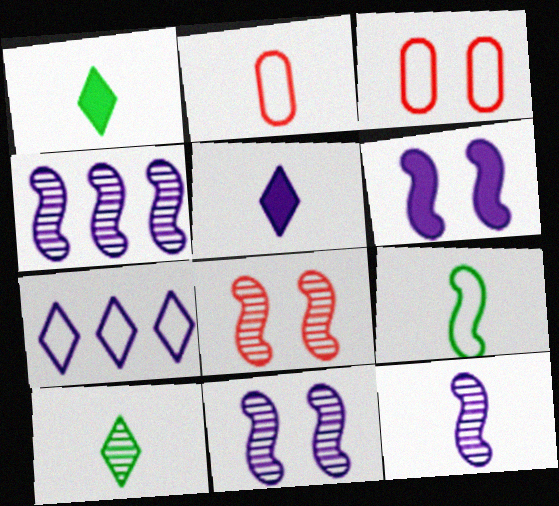[[1, 2, 12], 
[1, 3, 4], 
[3, 7, 9], 
[4, 11, 12]]